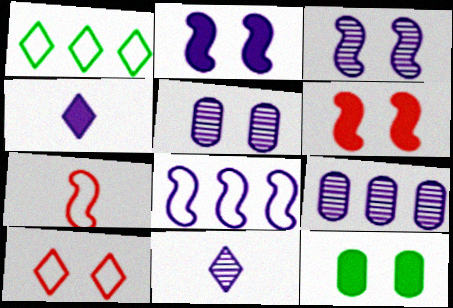[[3, 9, 11], 
[3, 10, 12], 
[4, 5, 8]]